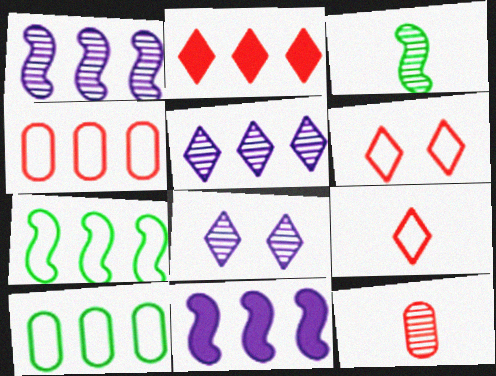[[1, 2, 10]]